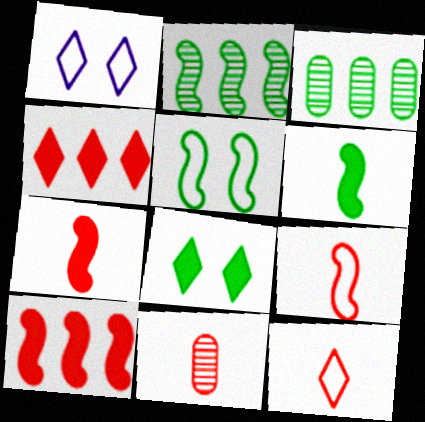[[1, 3, 7], 
[2, 5, 6], 
[7, 11, 12]]